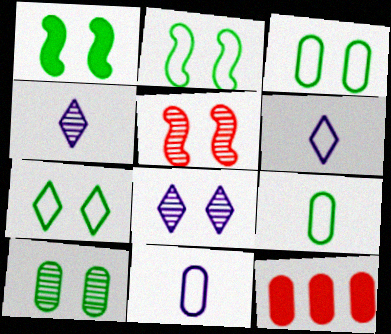[[1, 7, 10], 
[2, 3, 7], 
[2, 4, 12], 
[5, 8, 10], 
[10, 11, 12]]